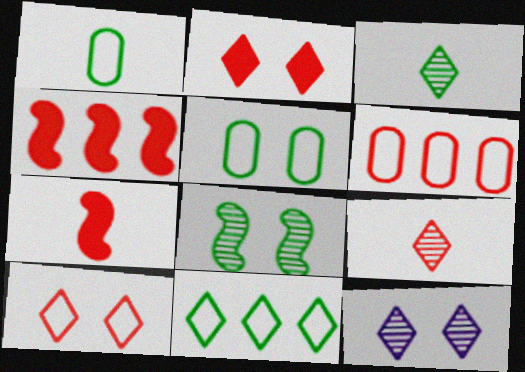[[1, 4, 12]]